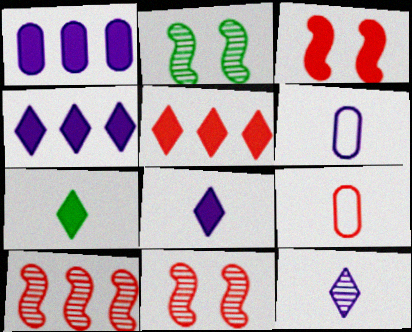[[1, 3, 7], 
[2, 4, 9], 
[2, 5, 6], 
[5, 9, 11]]